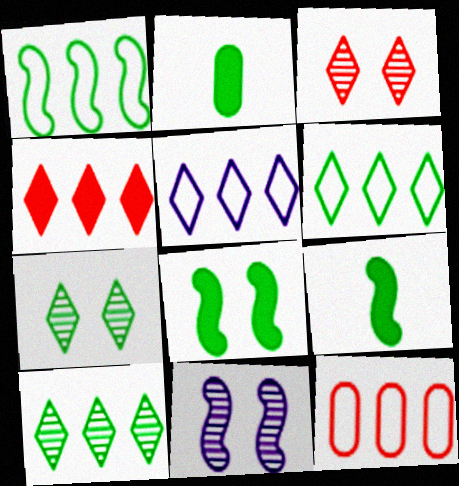[[1, 2, 7], 
[1, 5, 12], 
[4, 5, 10]]